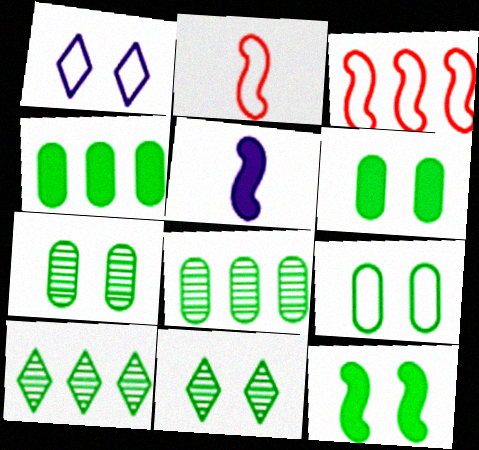[[6, 7, 9], 
[9, 11, 12]]